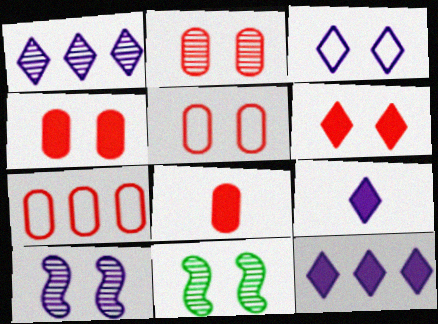[[1, 3, 9], 
[2, 4, 5], 
[2, 7, 8], 
[3, 4, 11], 
[7, 9, 11]]